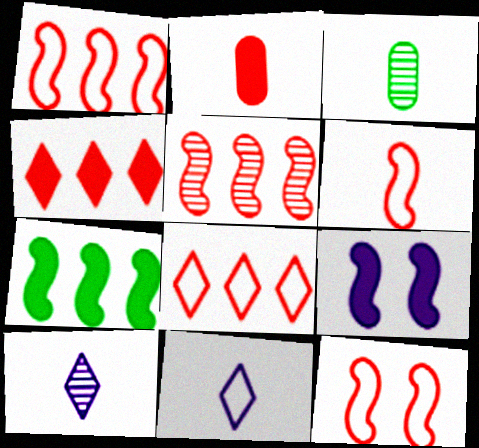[[1, 6, 12], 
[3, 8, 9]]